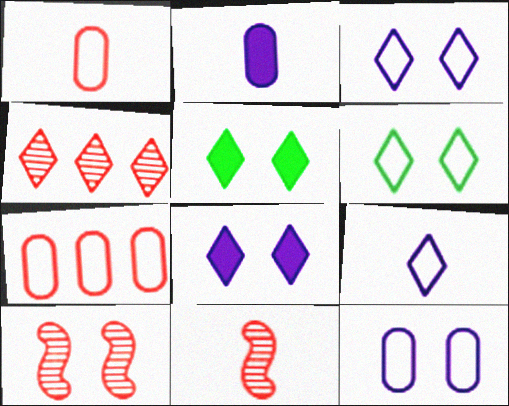[[4, 5, 9], 
[5, 10, 12]]